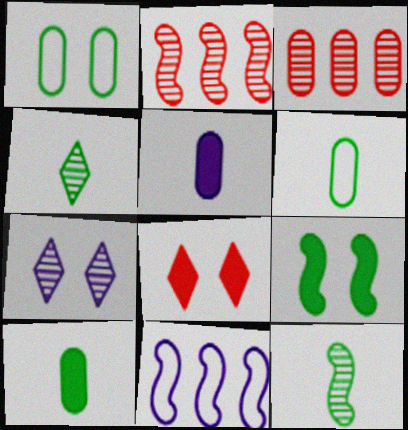[[1, 3, 5], 
[3, 7, 12], 
[5, 7, 11]]